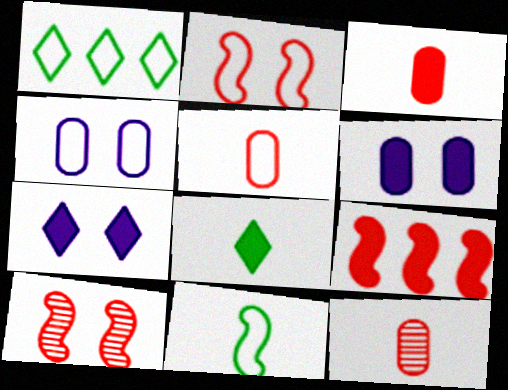[[3, 5, 12], 
[6, 8, 9]]